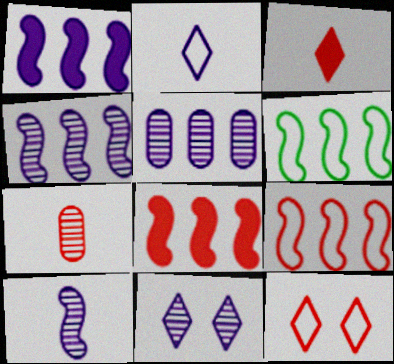[[4, 6, 8], 
[5, 10, 11], 
[7, 8, 12]]